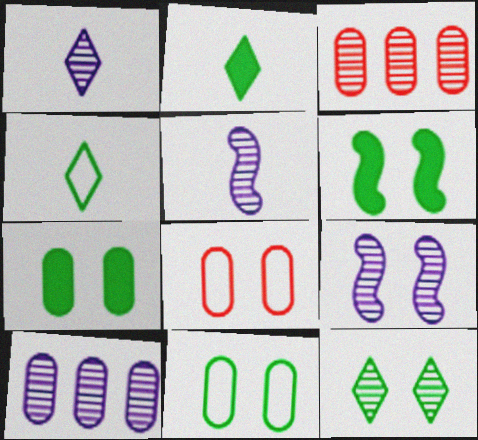[[1, 9, 10], 
[3, 5, 12], 
[6, 11, 12]]